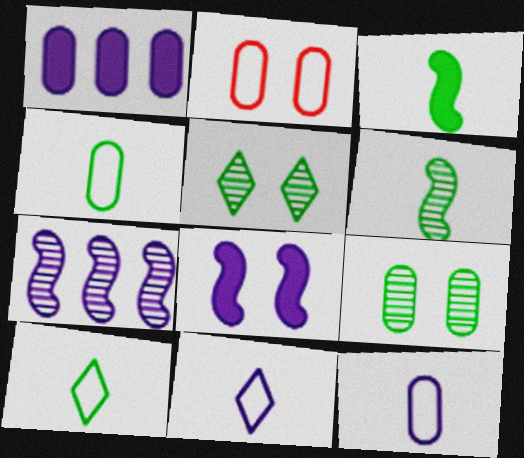[[2, 5, 8]]